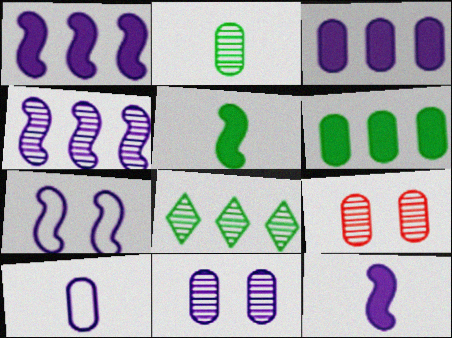[[3, 10, 11], 
[4, 7, 12], 
[6, 9, 10]]